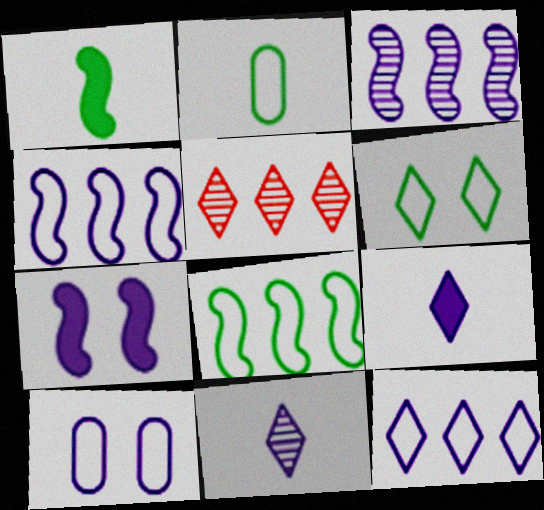[[1, 5, 10], 
[2, 5, 7], 
[2, 6, 8], 
[3, 9, 10], 
[5, 6, 9]]